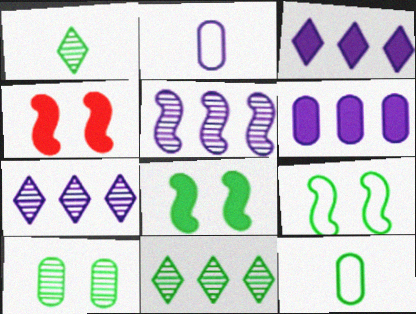[[2, 4, 11], 
[4, 7, 12], 
[8, 11, 12]]